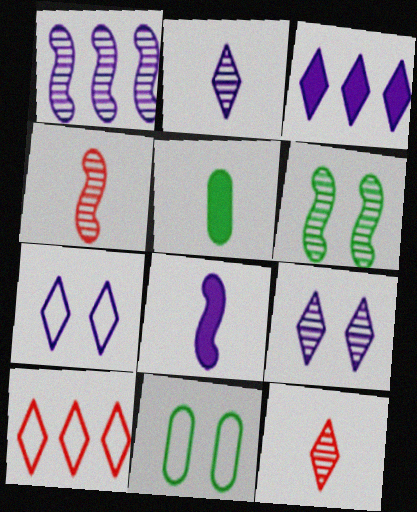[[1, 4, 6], 
[2, 3, 7], 
[3, 4, 11]]